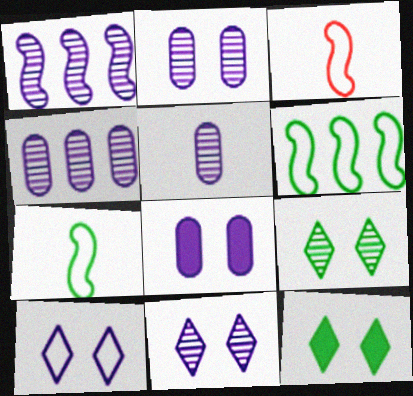[[1, 5, 11], 
[2, 4, 5], 
[3, 4, 12]]